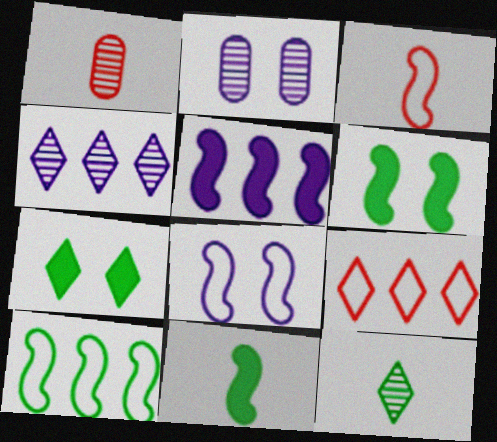[[2, 9, 11], 
[3, 8, 10]]